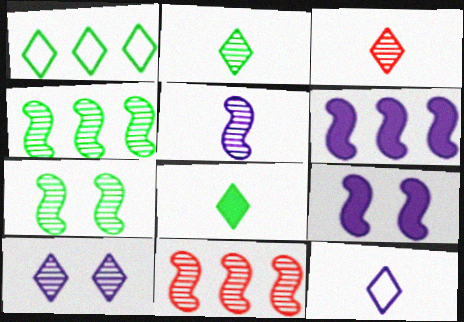[[3, 8, 12], 
[5, 7, 11]]